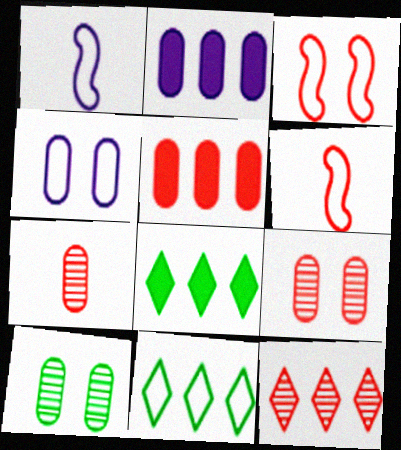[[1, 8, 9], 
[4, 6, 11]]